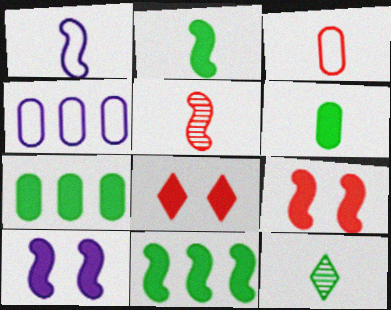[[1, 2, 5], 
[4, 9, 12]]